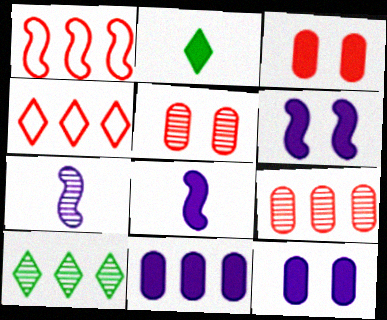[[1, 10, 11], 
[5, 7, 10]]